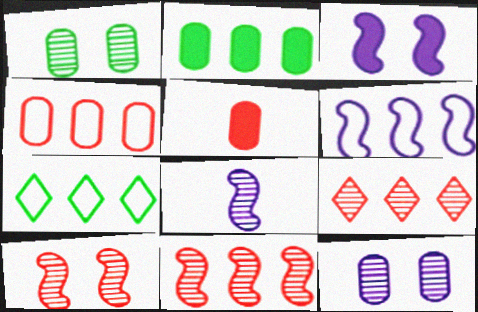[[1, 8, 9], 
[2, 6, 9], 
[3, 6, 8], 
[4, 6, 7]]